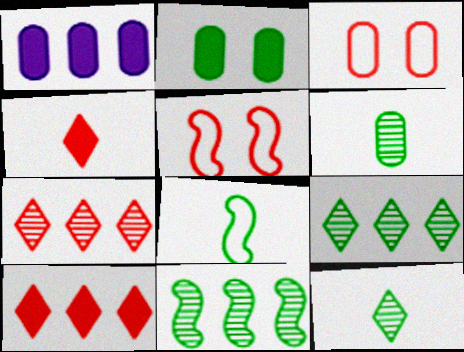[[1, 3, 6], 
[1, 5, 12], 
[2, 8, 9]]